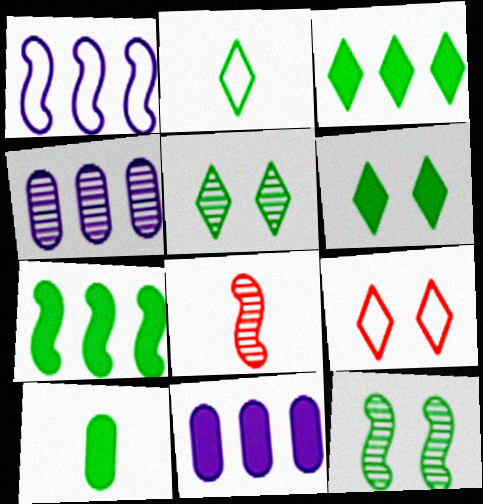[[2, 3, 5], 
[4, 5, 8], 
[6, 7, 10]]